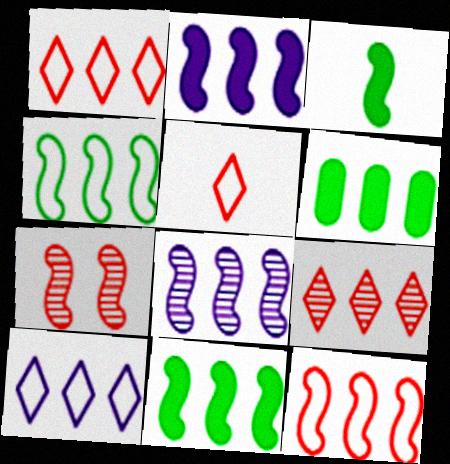[[1, 6, 8], 
[8, 11, 12]]